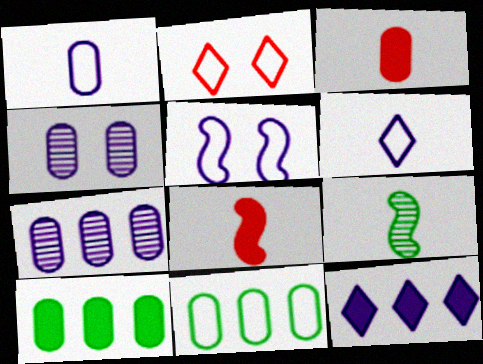[[3, 4, 11], 
[3, 6, 9]]